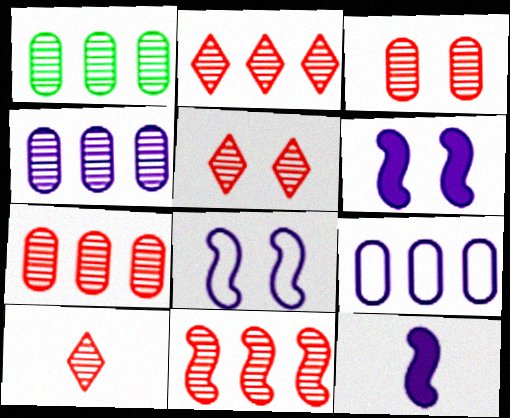[[1, 4, 7], 
[2, 5, 10], 
[2, 7, 11], 
[3, 10, 11]]